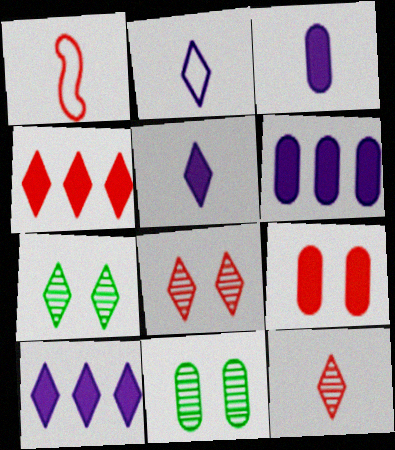[[1, 6, 7], 
[1, 10, 11], 
[2, 4, 7]]